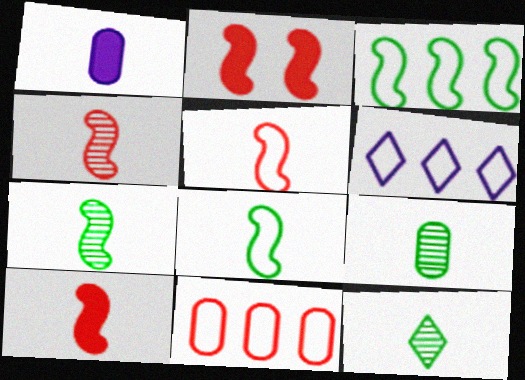[[1, 5, 12], 
[2, 6, 9], 
[3, 6, 11], 
[4, 5, 10], 
[7, 9, 12]]